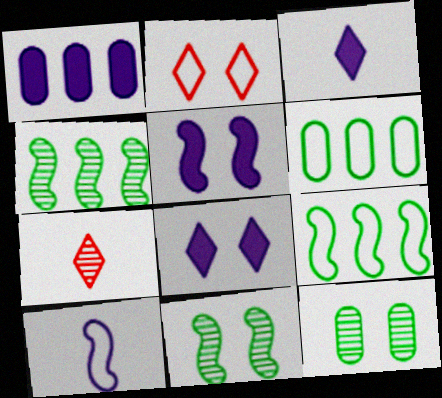[[1, 3, 5], 
[2, 5, 12], 
[2, 6, 10], 
[5, 6, 7]]